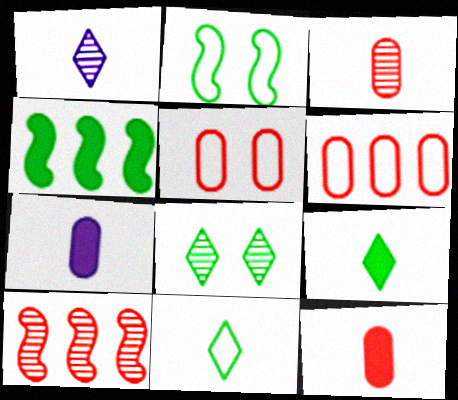[[1, 4, 5]]